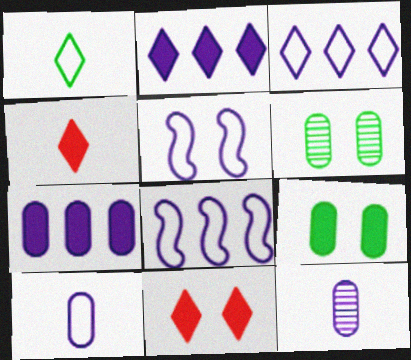[[2, 5, 12], 
[3, 5, 10], 
[4, 6, 8], 
[5, 6, 11]]